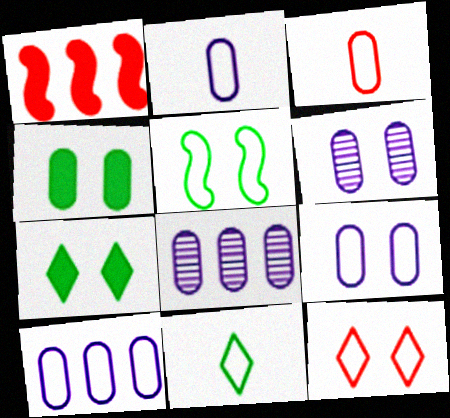[[1, 6, 11], 
[2, 9, 10], 
[3, 4, 8], 
[5, 9, 12]]